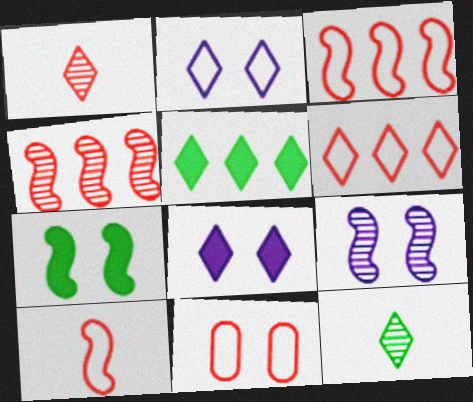[[1, 2, 5], 
[6, 8, 12], 
[6, 10, 11]]